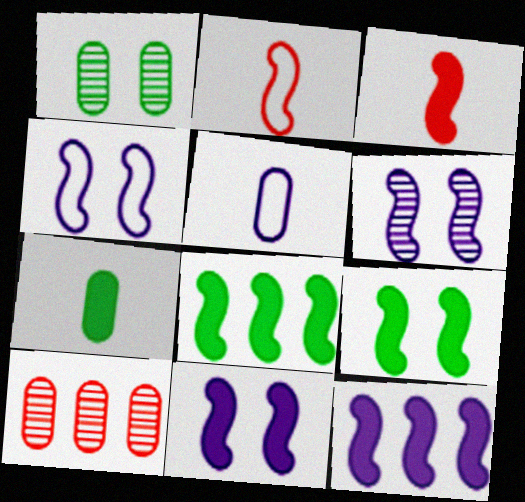[[2, 6, 8], 
[3, 8, 11], 
[3, 9, 12], 
[4, 6, 11]]